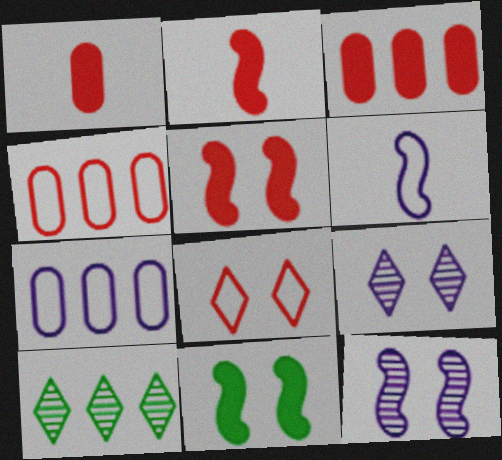[]